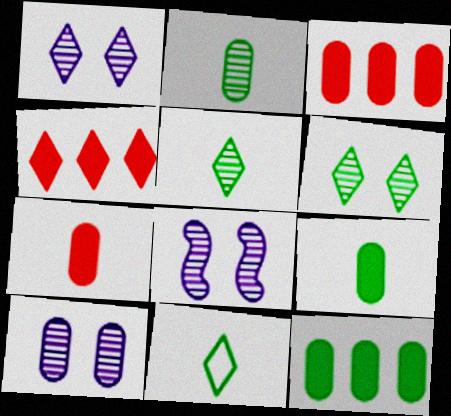[[1, 4, 11], 
[1, 8, 10], 
[3, 8, 11]]